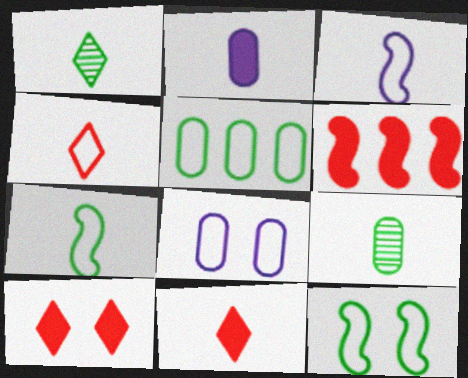[[1, 6, 8], 
[3, 9, 11]]